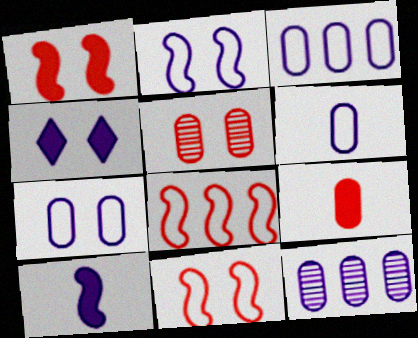[[3, 6, 7]]